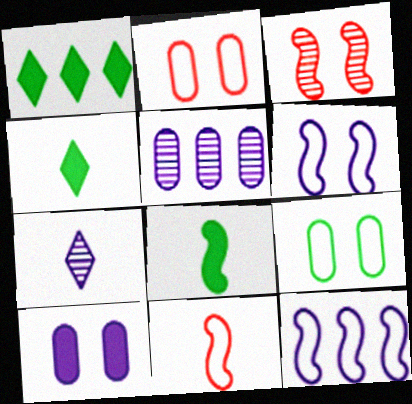[[3, 8, 12], 
[7, 10, 12]]